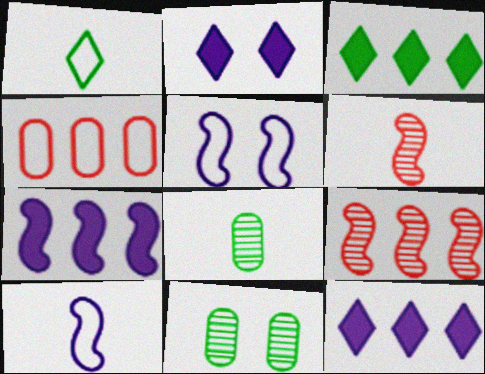[[1, 4, 5]]